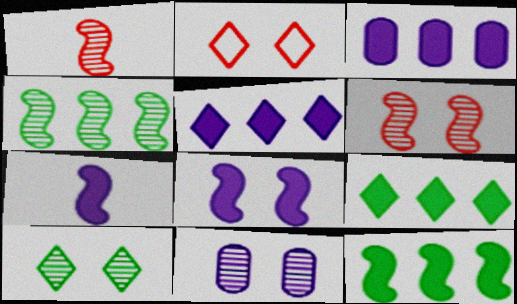[[6, 10, 11]]